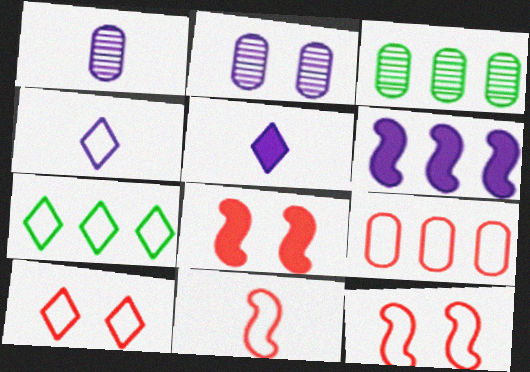[[1, 7, 8], 
[2, 4, 6], 
[3, 4, 8], 
[3, 5, 12], 
[4, 7, 10], 
[9, 10, 11]]